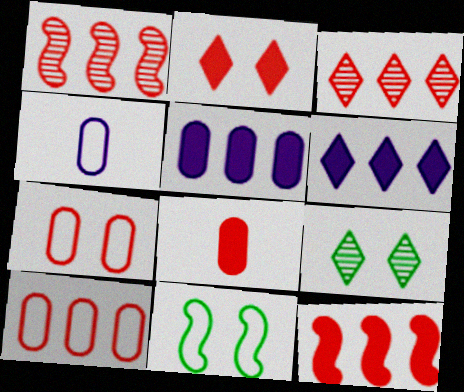[[2, 8, 12], 
[3, 10, 12], 
[4, 9, 12]]